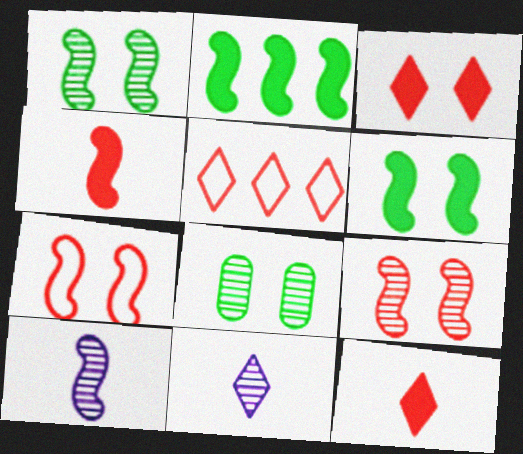[[2, 7, 10]]